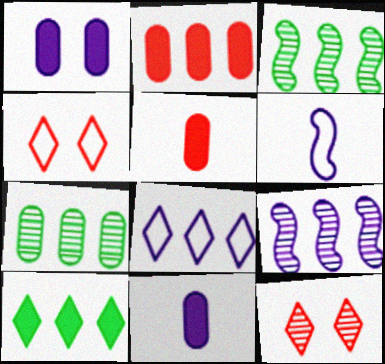[[2, 3, 8], 
[3, 4, 11]]